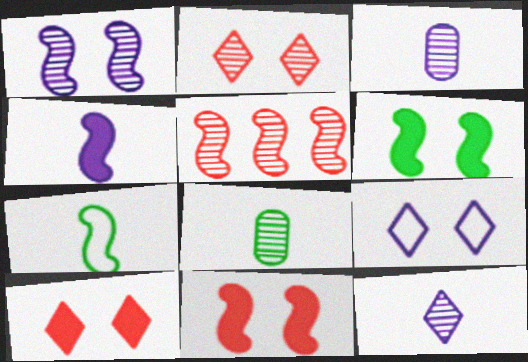[]